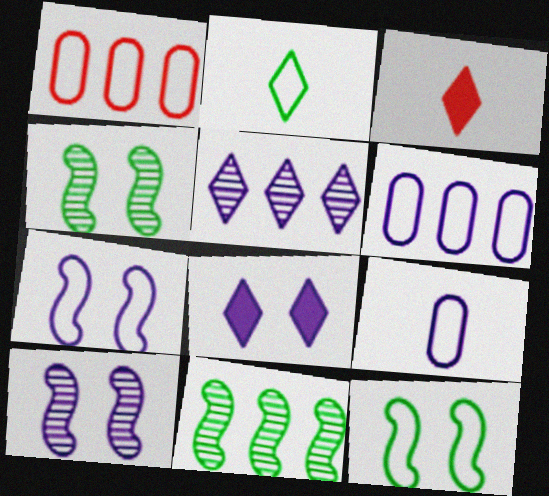[[1, 2, 7], 
[3, 4, 6]]